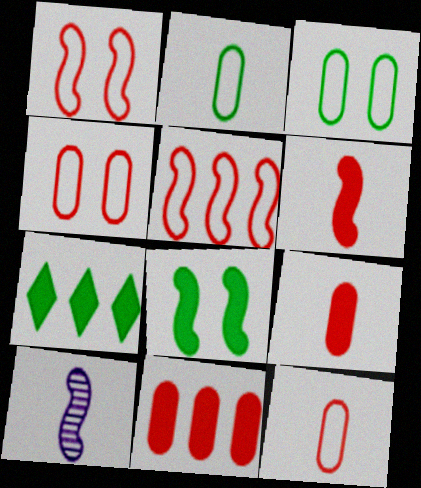[[4, 7, 10], 
[5, 8, 10]]